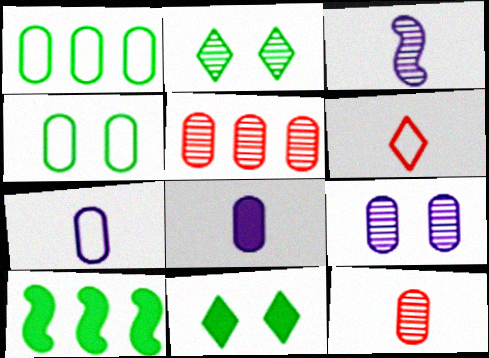[[2, 3, 5], 
[4, 5, 8], 
[6, 9, 10]]